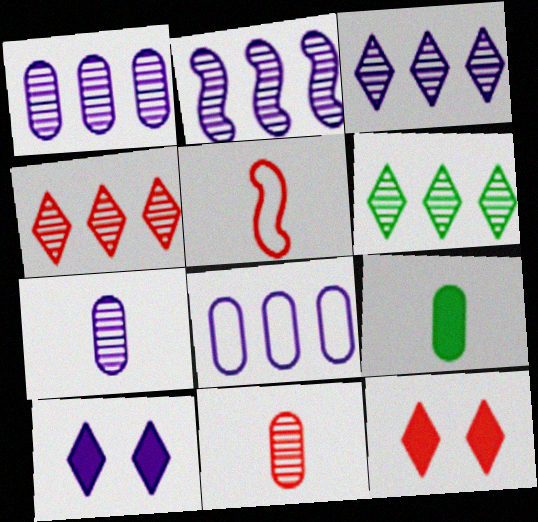[[1, 2, 3], 
[3, 4, 6]]